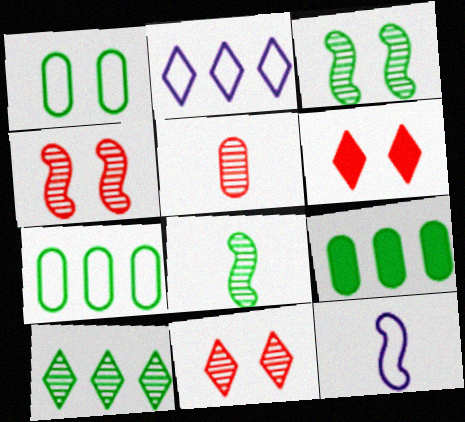[[9, 11, 12]]